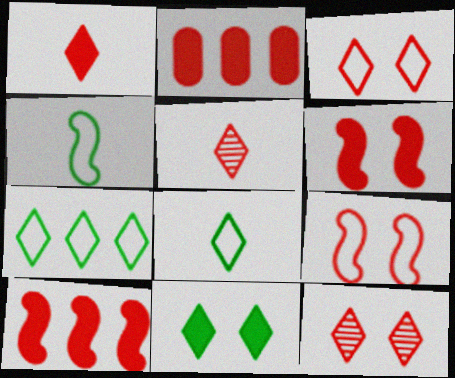[[1, 2, 6], 
[2, 5, 9]]